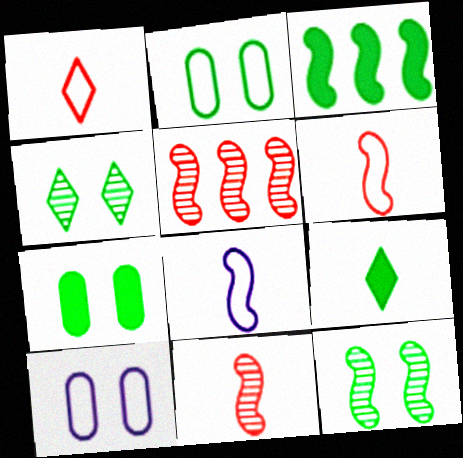[[3, 7, 9], 
[5, 9, 10]]